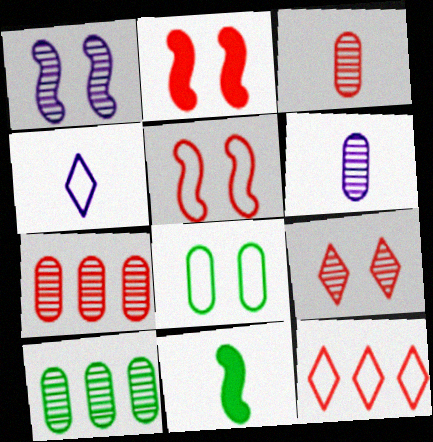[[2, 3, 12], 
[2, 4, 10], 
[3, 4, 11]]